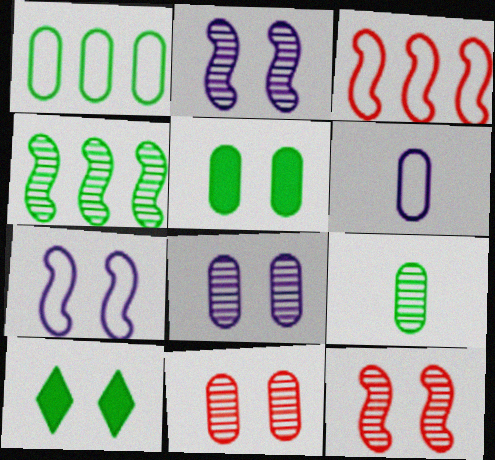[[1, 5, 9], 
[7, 10, 11]]